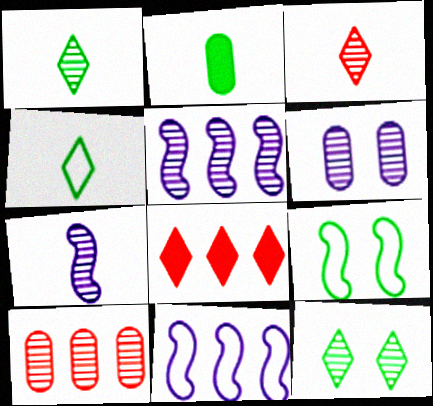[[7, 10, 12]]